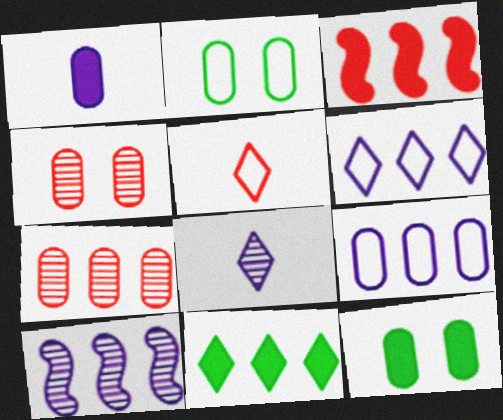[[1, 2, 7], 
[2, 3, 8], 
[3, 4, 5], 
[5, 10, 12]]